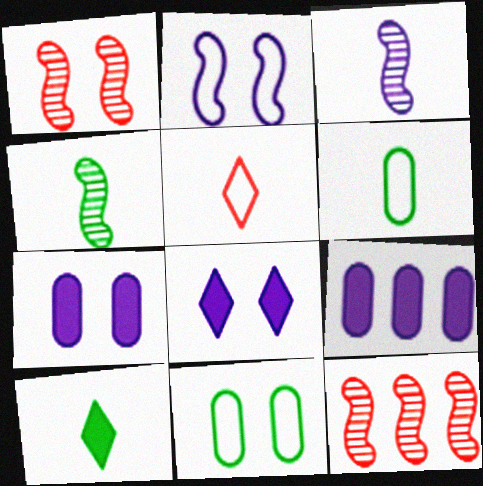[[1, 8, 11], 
[4, 6, 10], 
[6, 8, 12]]